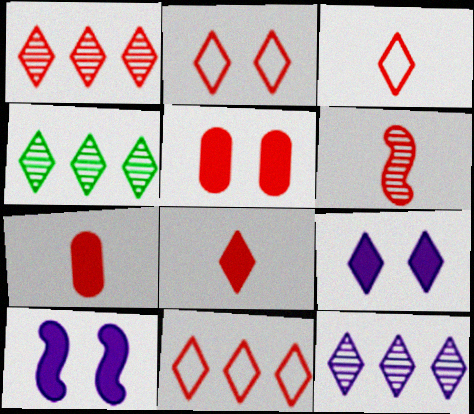[[1, 2, 8], 
[1, 4, 12], 
[2, 3, 11], 
[3, 4, 9], 
[3, 6, 7], 
[5, 6, 11]]